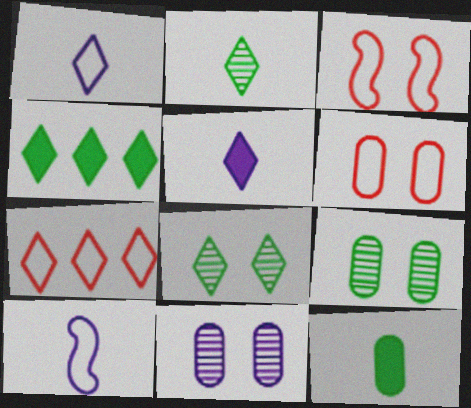[[5, 7, 8]]